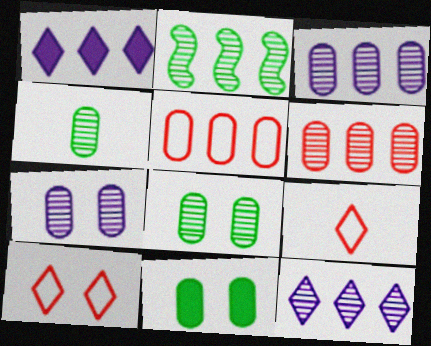[[1, 2, 5], 
[2, 6, 12], 
[4, 6, 7]]